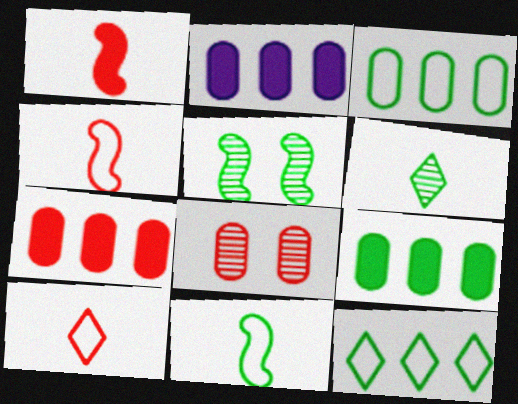[[2, 5, 10], 
[2, 7, 9]]